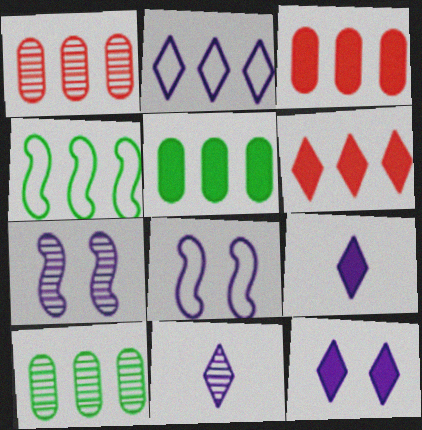[[2, 11, 12]]